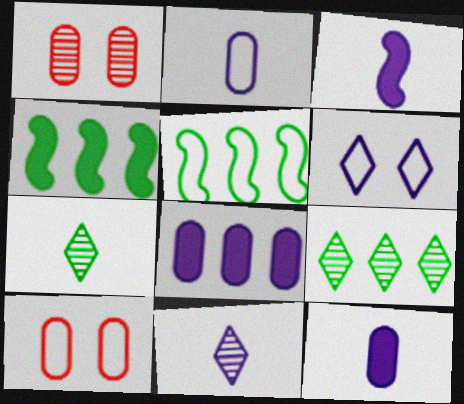[[2, 3, 11], 
[3, 9, 10], 
[4, 10, 11]]